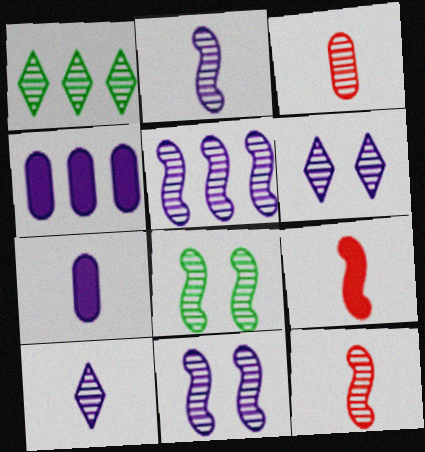[[1, 3, 11], 
[2, 5, 11], 
[5, 8, 12]]